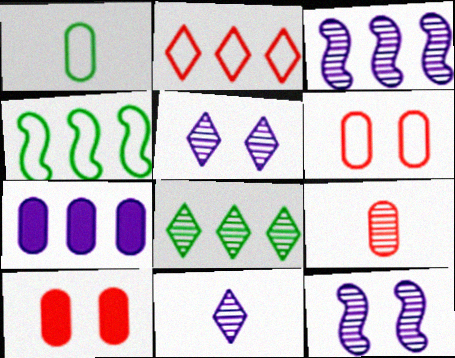[[4, 10, 11], 
[8, 9, 12]]